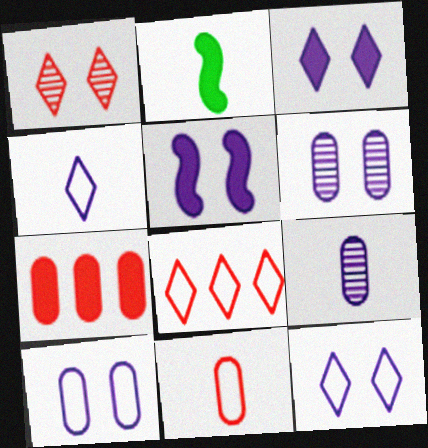[[2, 3, 7], 
[2, 6, 8], 
[5, 6, 12]]